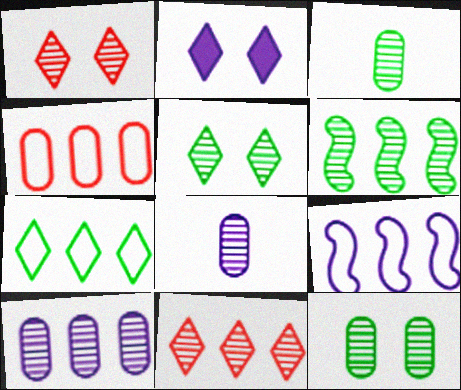[[1, 6, 8], 
[2, 8, 9], 
[3, 5, 6], 
[4, 7, 9], 
[6, 10, 11]]